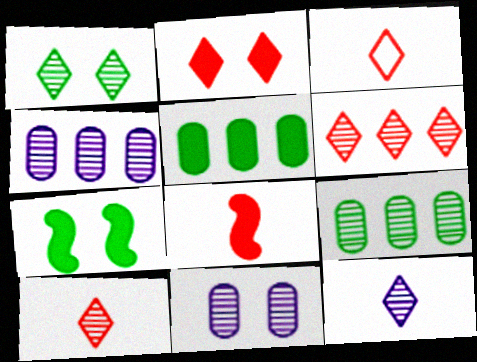[[1, 6, 12], 
[2, 3, 6], 
[3, 4, 7]]